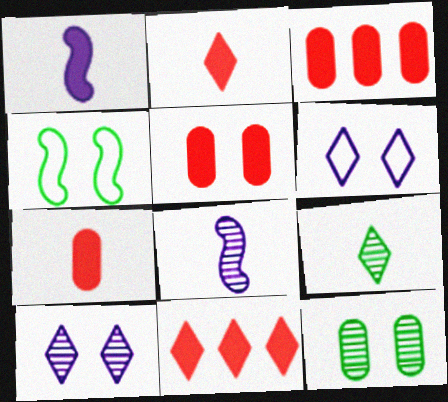[[3, 5, 7], 
[4, 5, 10], 
[6, 9, 11]]